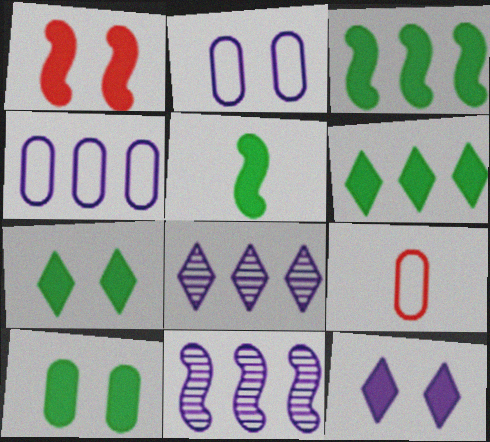[[1, 10, 12], 
[5, 6, 10], 
[7, 9, 11]]